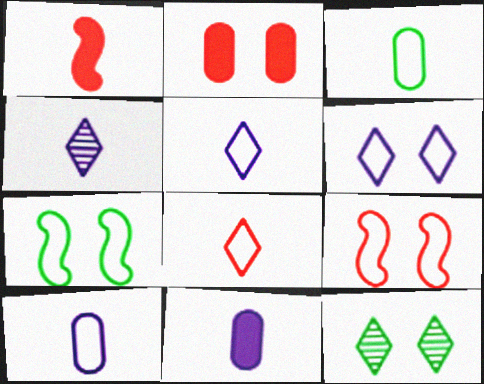[[1, 3, 4]]